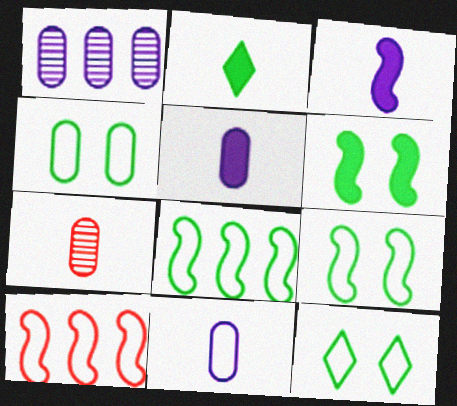[[4, 9, 12], 
[10, 11, 12]]